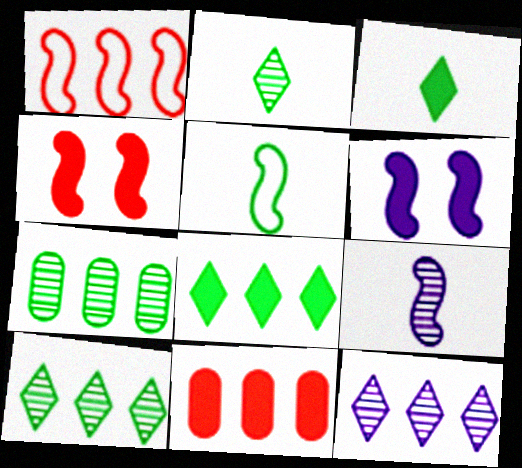[[3, 6, 11]]